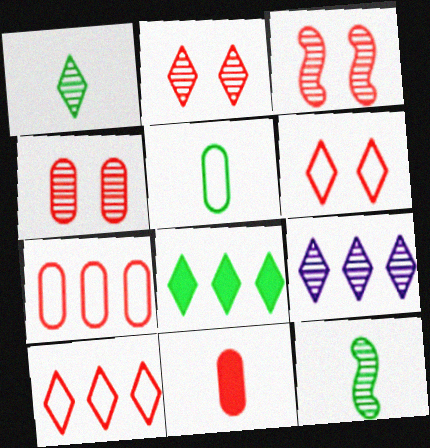[[1, 2, 9], 
[2, 3, 4], 
[3, 10, 11], 
[4, 7, 11], 
[4, 9, 12], 
[8, 9, 10]]